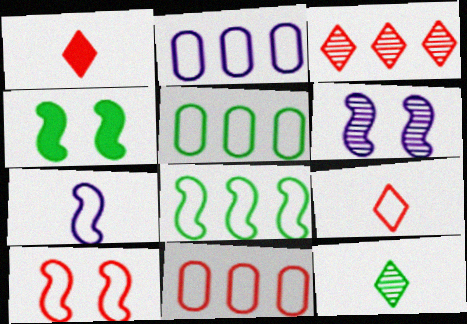[[1, 5, 6], 
[2, 5, 11], 
[4, 5, 12], 
[4, 6, 10], 
[7, 8, 10], 
[9, 10, 11]]